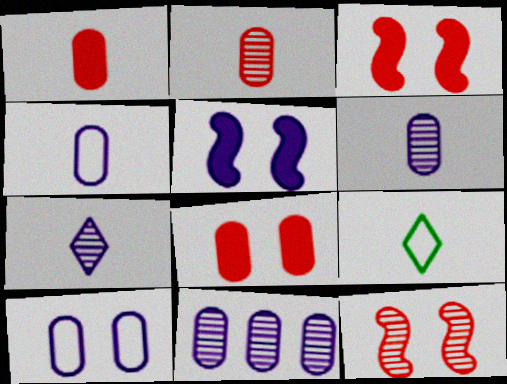[[3, 9, 11]]